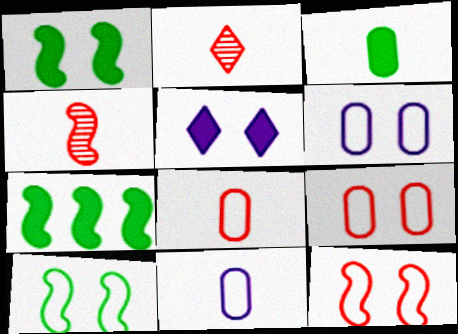[[2, 6, 7]]